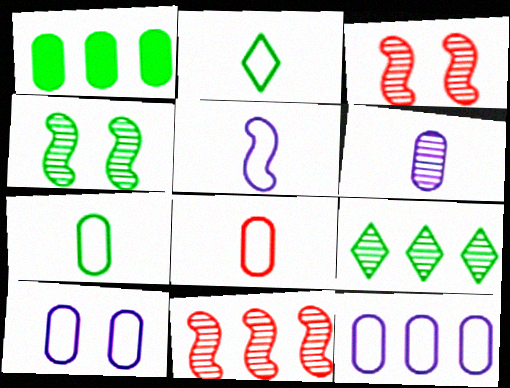[[1, 2, 4], 
[2, 5, 8], 
[3, 6, 9]]